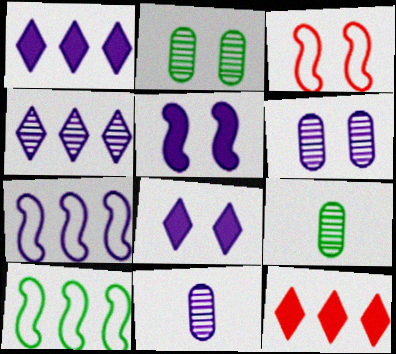[[1, 3, 9], 
[2, 3, 8], 
[7, 8, 11]]